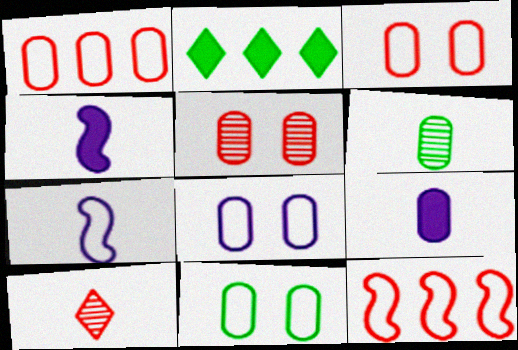[[2, 5, 7], 
[3, 8, 11]]